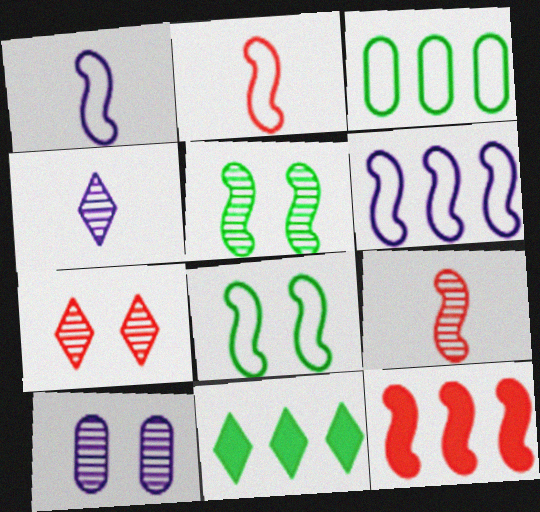[[1, 5, 12], 
[2, 6, 8], 
[2, 10, 11], 
[5, 7, 10]]